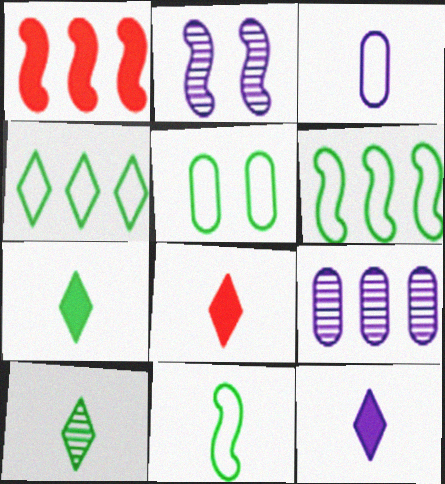[[1, 2, 11], 
[1, 4, 9], 
[4, 5, 11], 
[7, 8, 12]]